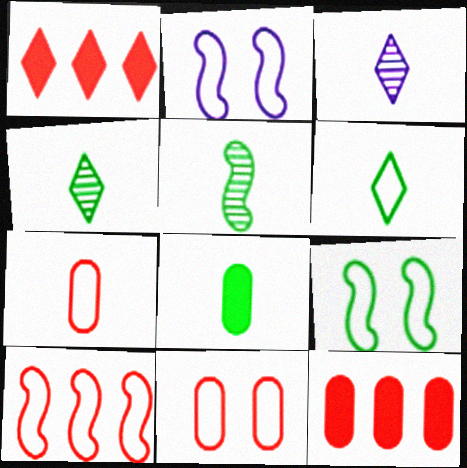[[2, 4, 12], 
[3, 9, 12], 
[5, 6, 8]]